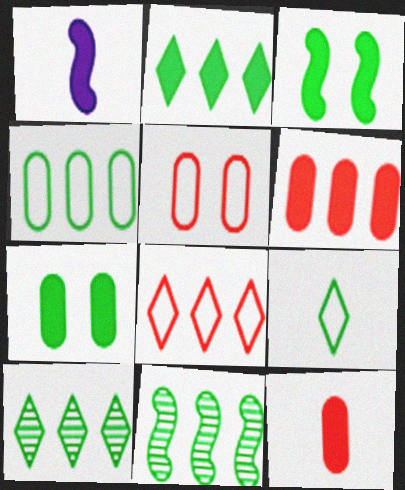[[1, 5, 10], 
[2, 4, 11], 
[7, 9, 11]]